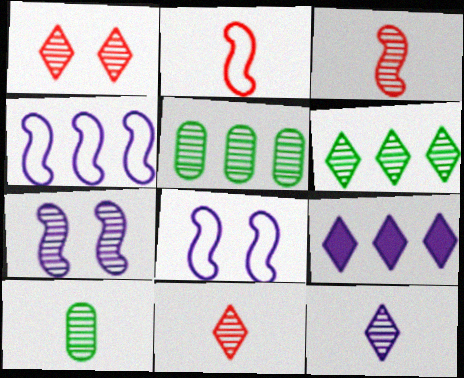[[1, 6, 12], 
[3, 10, 12], 
[5, 7, 11]]